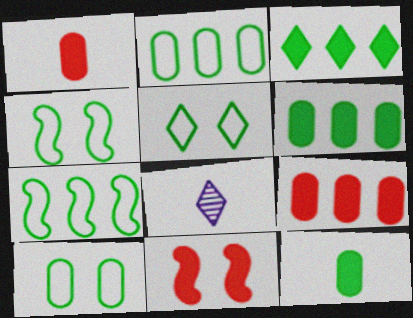[[2, 8, 11], 
[4, 5, 10], 
[4, 8, 9]]